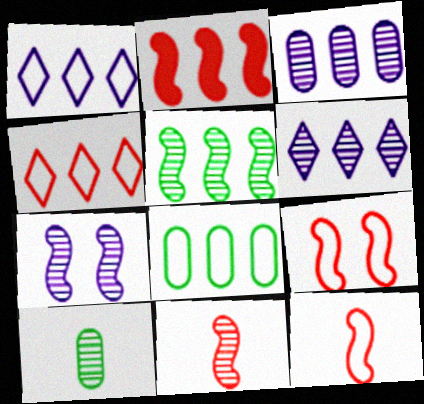[[2, 6, 8], 
[2, 9, 11], 
[5, 7, 11]]